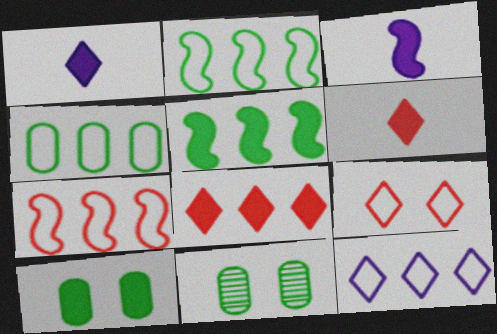[[1, 7, 11], 
[3, 8, 10], 
[4, 7, 12]]